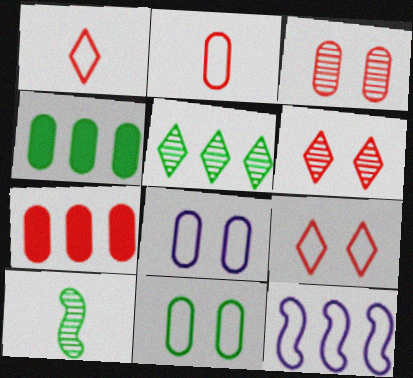[[1, 11, 12], 
[2, 3, 7], 
[5, 7, 12]]